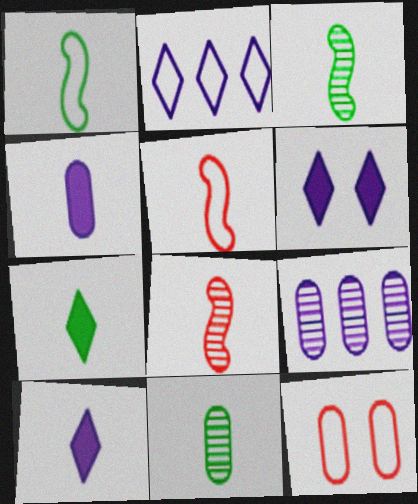[[1, 2, 12], 
[1, 7, 11], 
[5, 10, 11]]